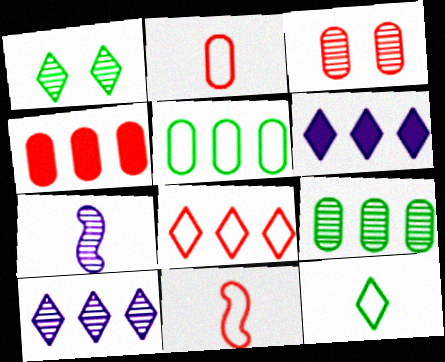[[2, 3, 4]]